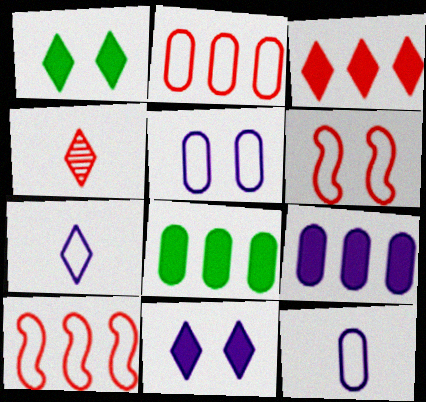[]